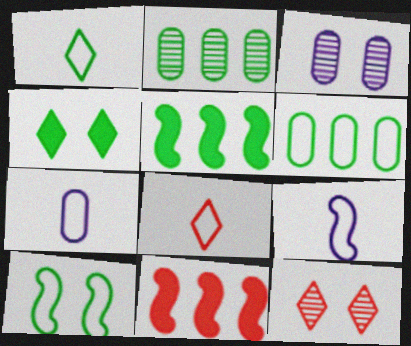[[1, 3, 11], 
[1, 6, 10], 
[3, 5, 8], 
[5, 7, 12]]